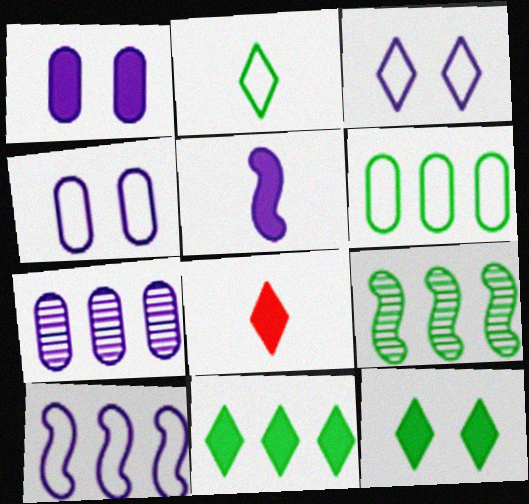[[3, 5, 7], 
[4, 8, 9], 
[6, 9, 11]]